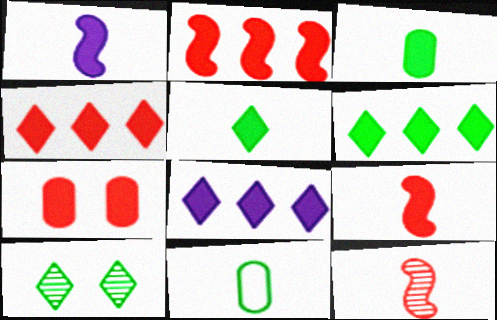[[1, 6, 7], 
[4, 6, 8], 
[4, 7, 9]]